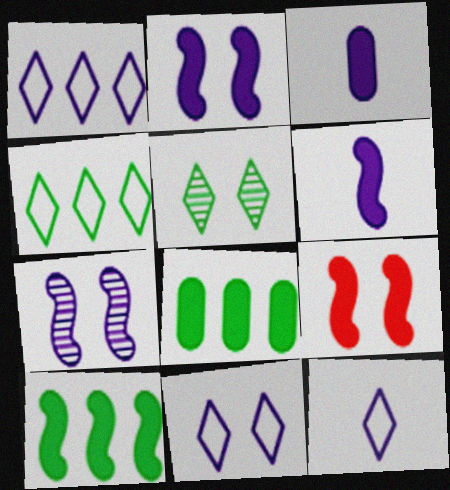[[1, 3, 7], 
[1, 11, 12], 
[6, 9, 10]]